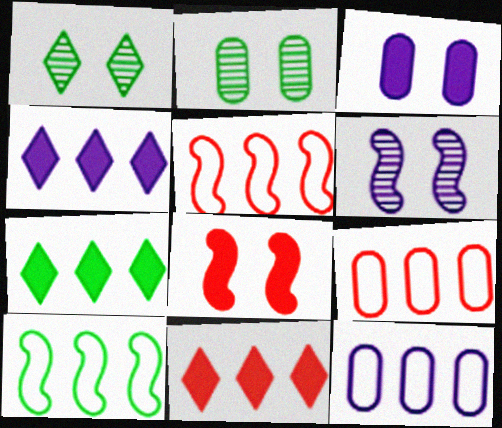[[4, 7, 11]]